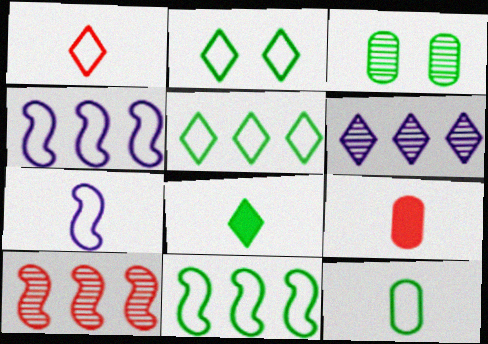[[1, 7, 12], 
[2, 11, 12], 
[3, 8, 11]]